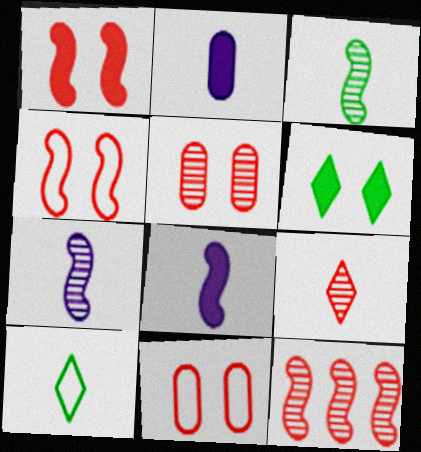[[5, 9, 12]]